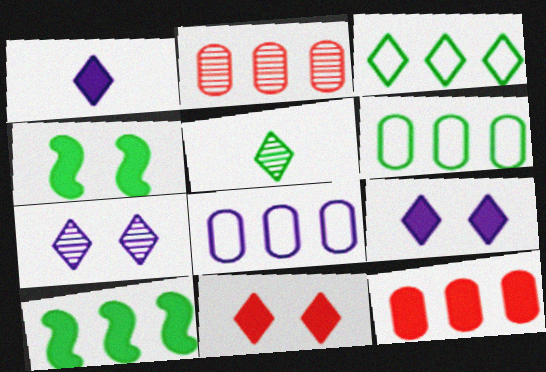[[1, 4, 12], 
[4, 5, 6]]